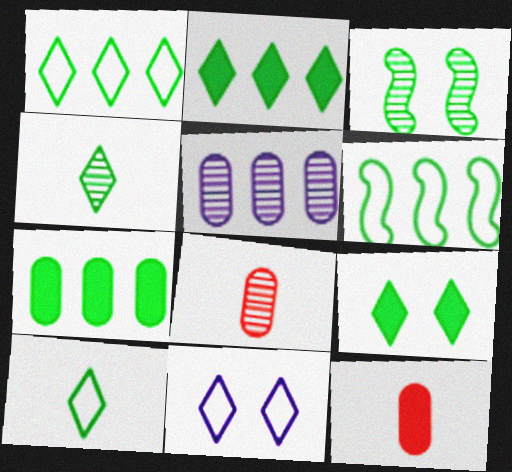[[1, 4, 9], 
[3, 7, 10]]